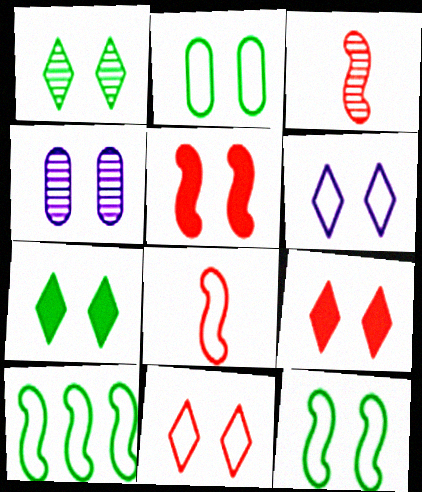[[1, 6, 9], 
[4, 9, 12]]